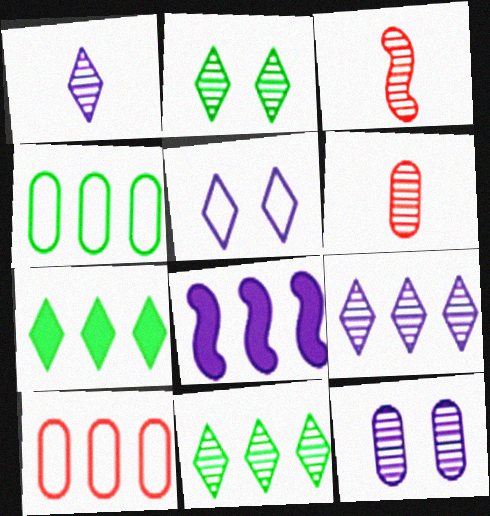[[3, 11, 12], 
[8, 10, 11]]